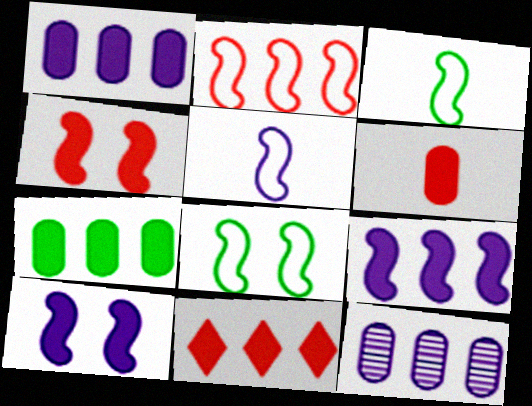[[2, 5, 8], 
[4, 6, 11], 
[7, 9, 11]]